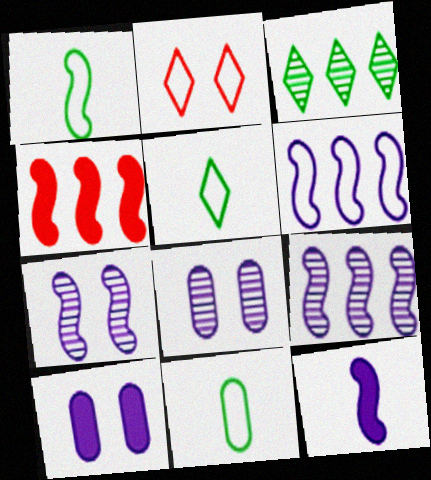[[1, 4, 7], 
[1, 5, 11], 
[2, 6, 11], 
[4, 5, 8], 
[6, 7, 12]]